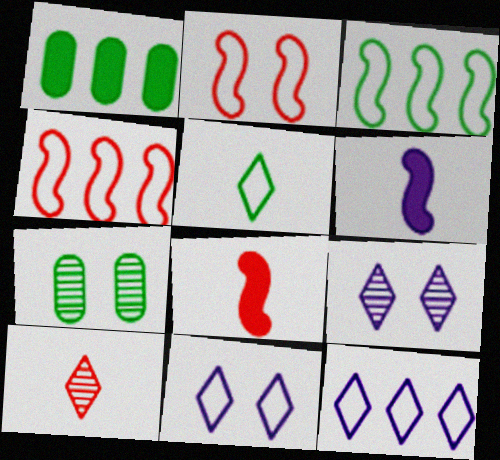[[7, 8, 12]]